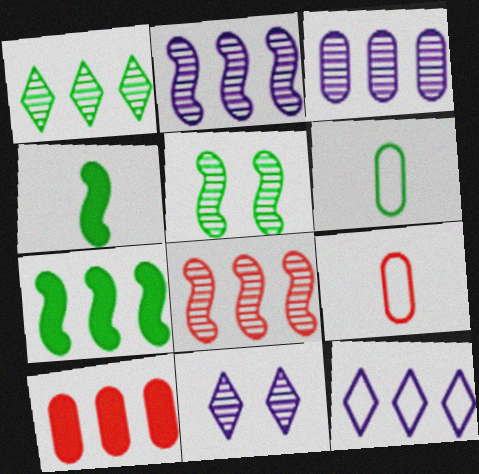[[1, 3, 8], 
[7, 9, 11]]